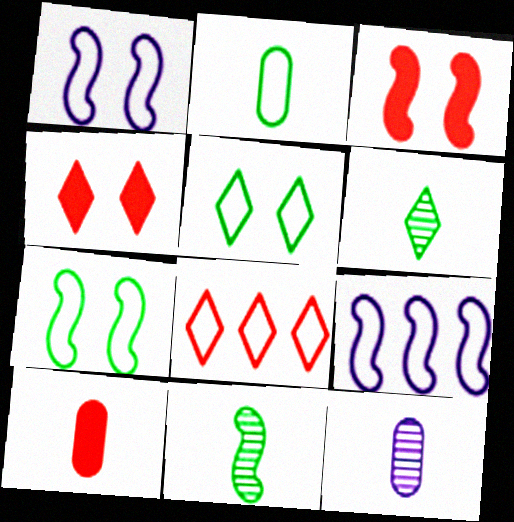[[1, 2, 8], 
[2, 10, 12], 
[3, 9, 11]]